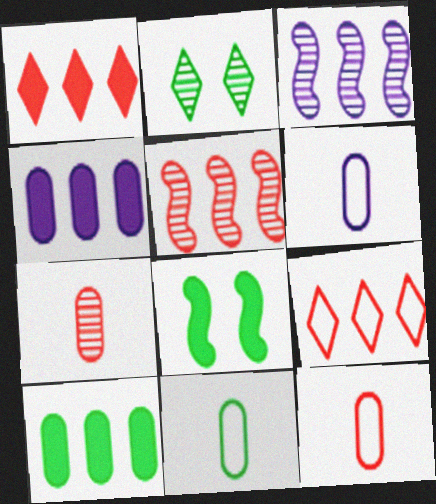[[2, 3, 7], 
[3, 9, 10], 
[6, 11, 12]]